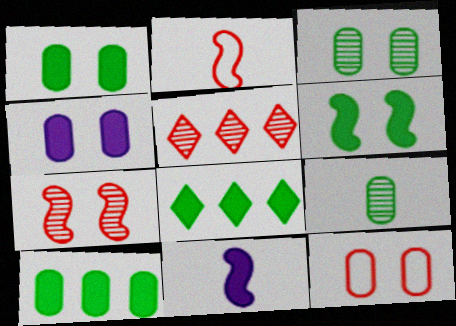[[3, 4, 12]]